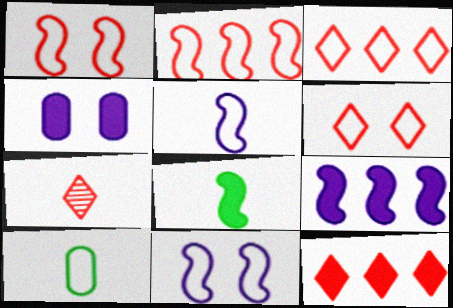[[3, 10, 11], 
[4, 8, 12], 
[6, 7, 12]]